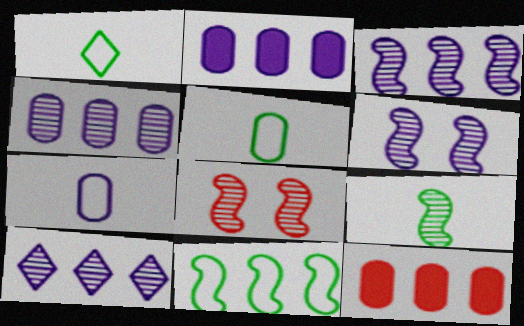[[1, 2, 8], 
[1, 6, 12], 
[3, 4, 10], 
[3, 8, 9], 
[10, 11, 12]]